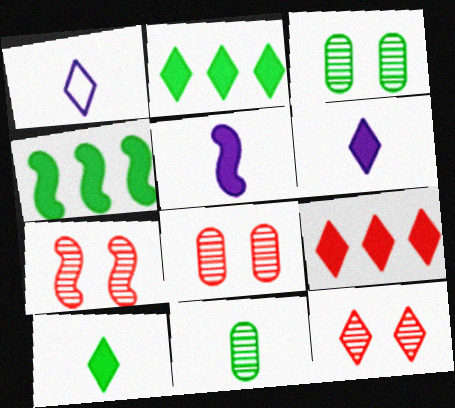[[1, 2, 12], 
[1, 4, 8], 
[7, 8, 12]]